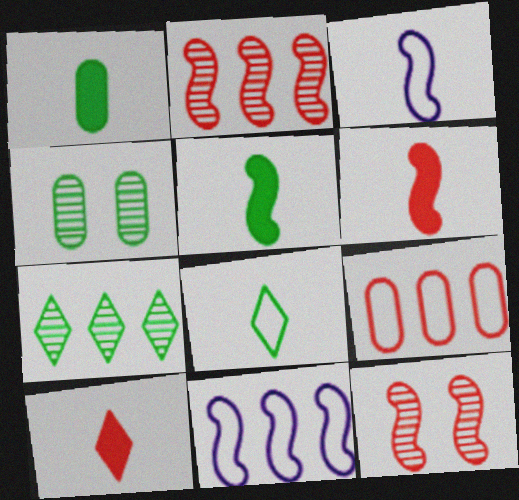[[4, 10, 11], 
[5, 11, 12], 
[9, 10, 12]]